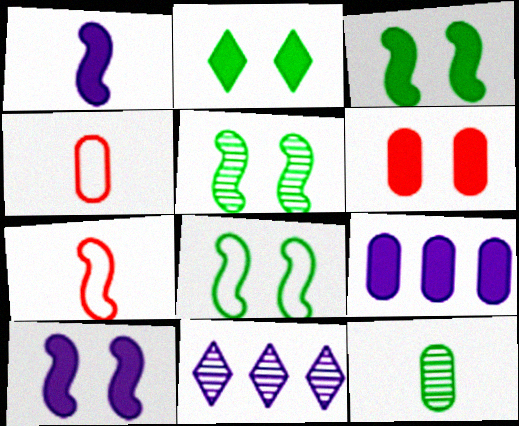[[2, 6, 10], 
[3, 4, 11], 
[3, 5, 8]]